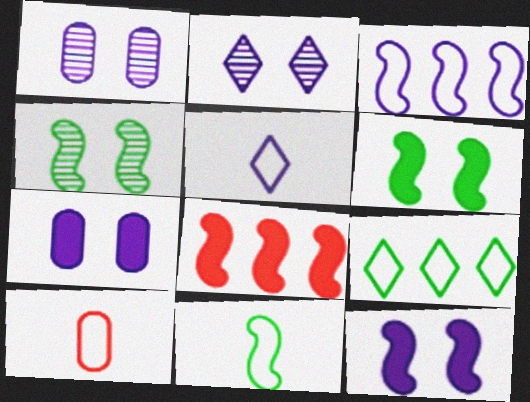[[5, 10, 11]]